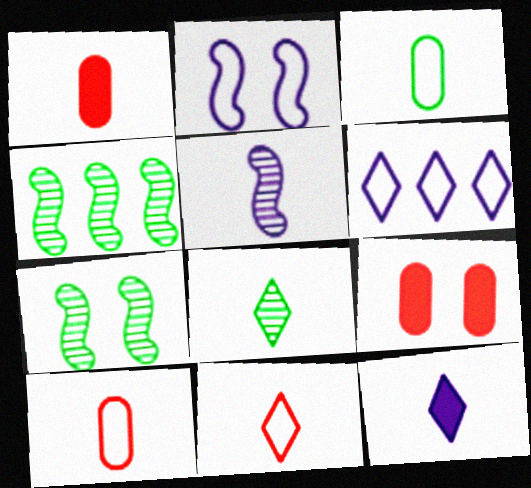[[1, 6, 7], 
[8, 11, 12]]